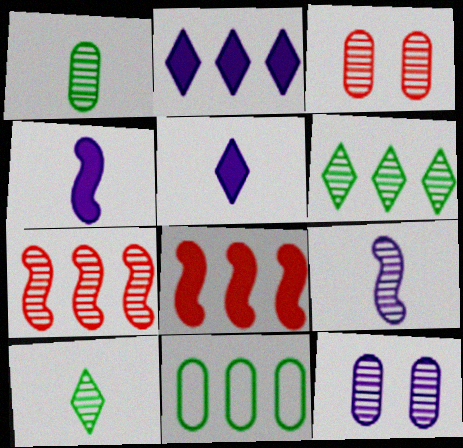[[2, 7, 11], 
[3, 6, 9], 
[7, 10, 12]]